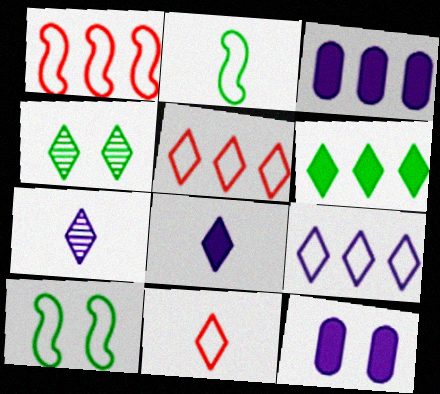[[4, 5, 8]]